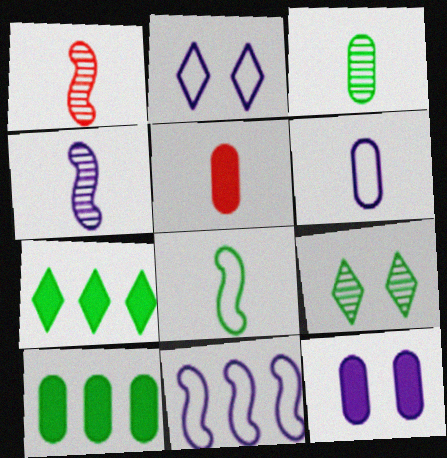[[1, 2, 10], 
[2, 6, 11], 
[3, 5, 6], 
[5, 9, 11], 
[5, 10, 12], 
[8, 9, 10]]